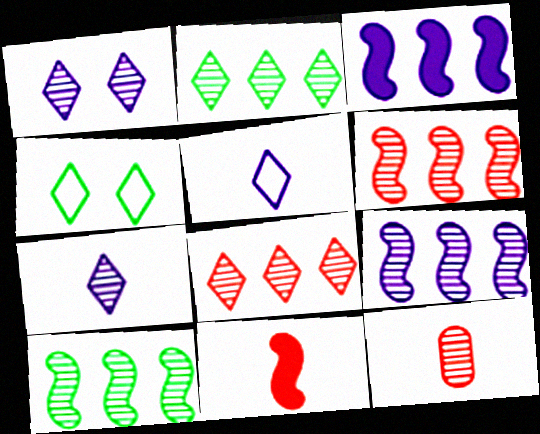[[1, 10, 12], 
[3, 4, 12], 
[6, 9, 10]]